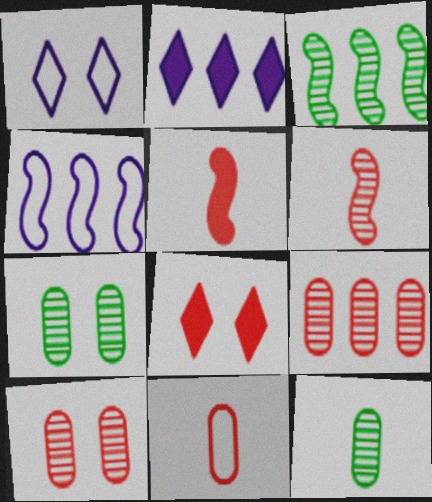[[4, 8, 12]]